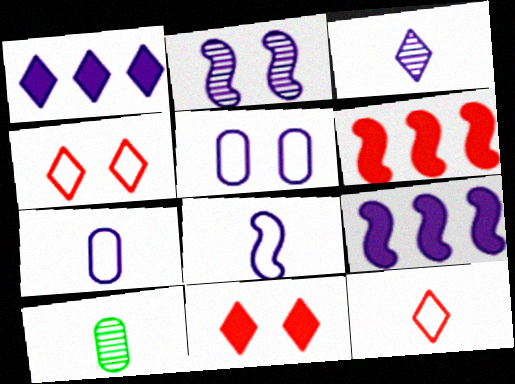[[1, 2, 7], 
[2, 8, 9], 
[3, 5, 9], 
[4, 9, 10]]